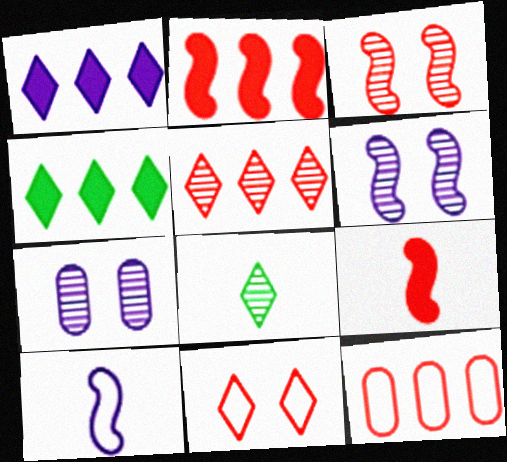[[1, 7, 10], 
[1, 8, 11], 
[2, 5, 12]]